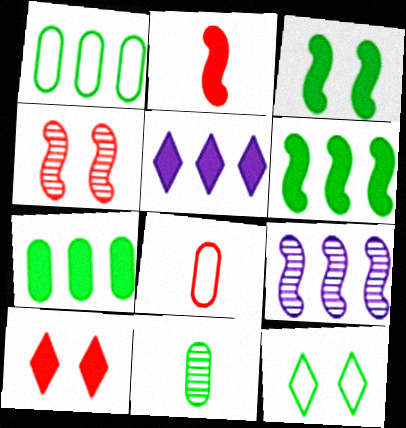[[6, 11, 12]]